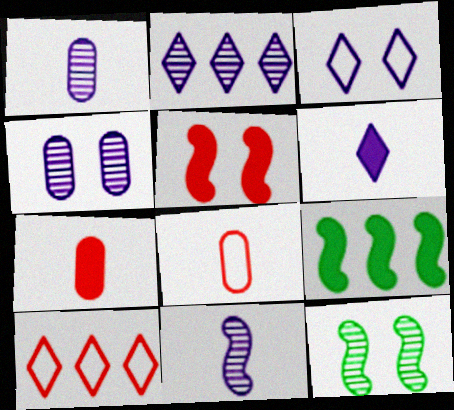[[2, 3, 6], 
[2, 4, 11]]